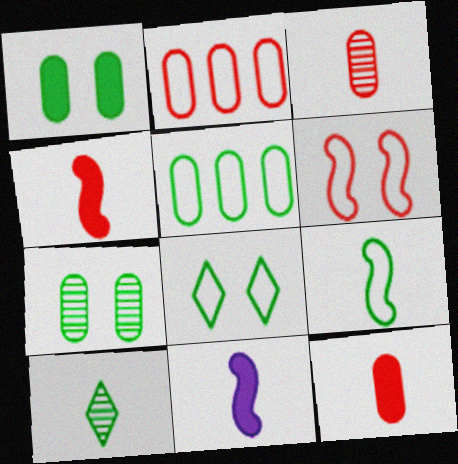[[5, 8, 9]]